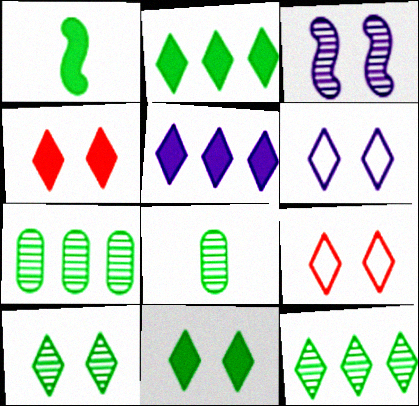[[4, 6, 10]]